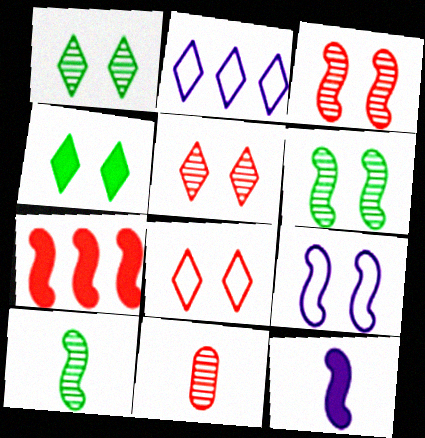[[7, 8, 11], 
[7, 9, 10]]